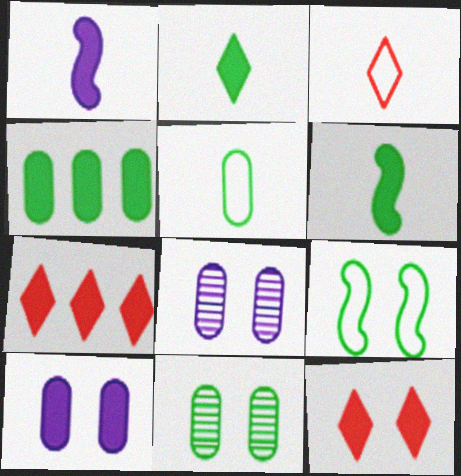[[1, 4, 12], 
[4, 5, 11], 
[6, 7, 10], 
[8, 9, 12]]